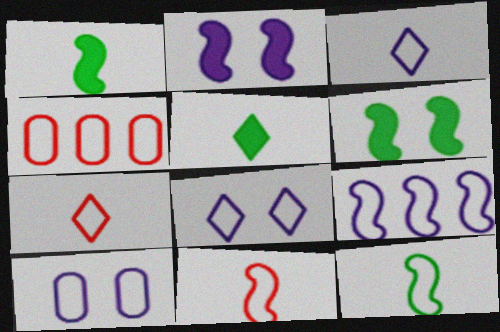[[3, 9, 10], 
[4, 8, 12]]